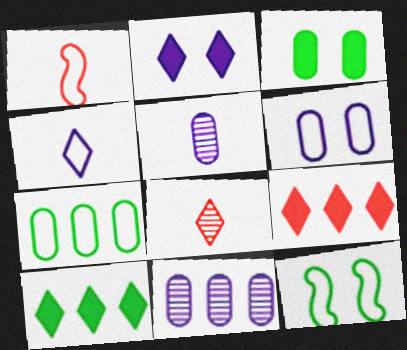[[5, 9, 12]]